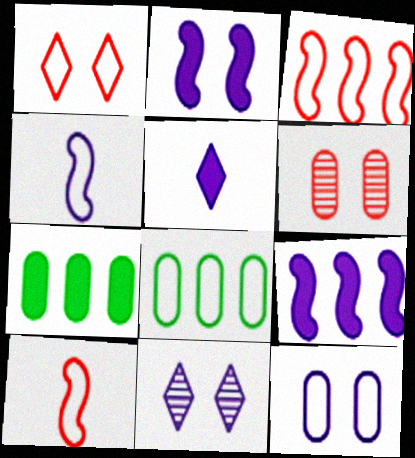[[1, 4, 8], 
[2, 11, 12], 
[7, 10, 11]]